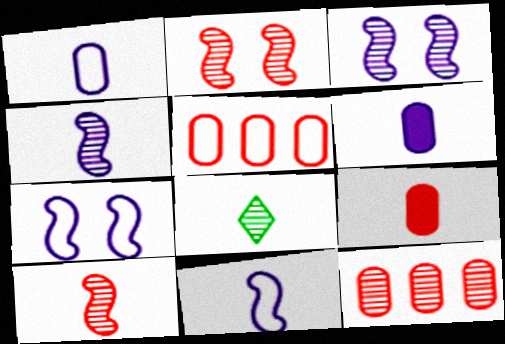[[3, 8, 12], 
[8, 9, 11]]